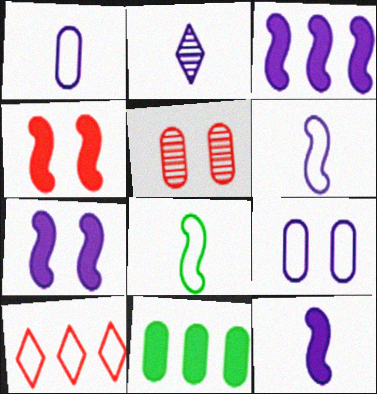[[1, 2, 12], 
[1, 5, 11], 
[2, 3, 9], 
[3, 7, 12], 
[8, 9, 10]]